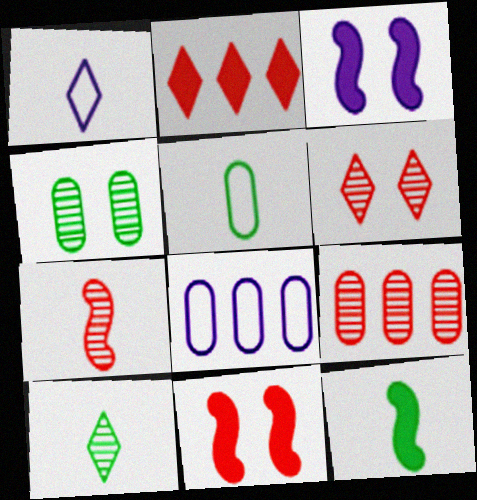[[5, 10, 12], 
[6, 7, 9], 
[6, 8, 12], 
[8, 10, 11]]